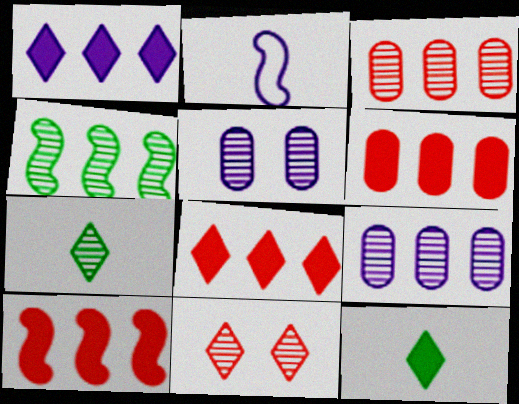[[1, 2, 5], 
[6, 8, 10]]